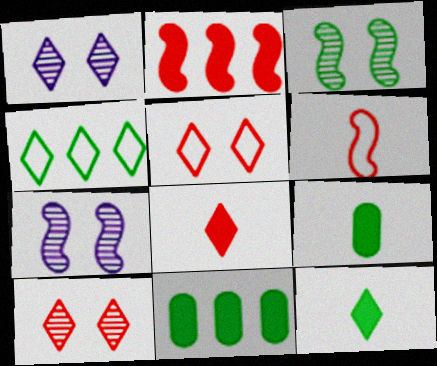[[1, 4, 8], 
[1, 6, 11], 
[3, 4, 9]]